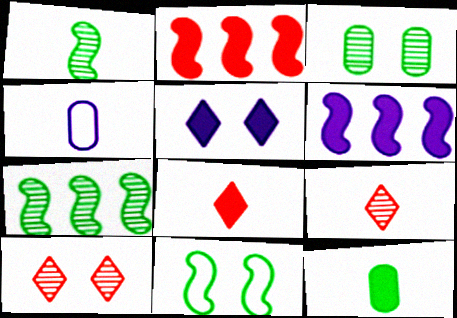[[1, 4, 8], 
[2, 5, 12]]